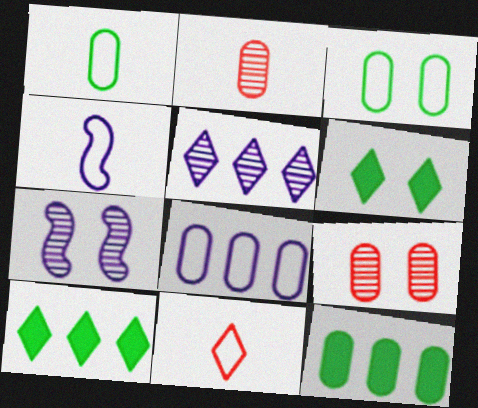[[1, 4, 11], 
[4, 9, 10], 
[5, 6, 11], 
[7, 11, 12]]